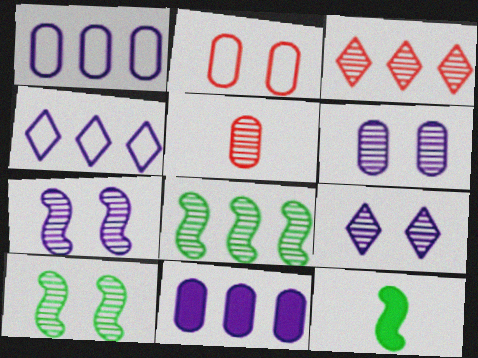[[5, 8, 9], 
[6, 7, 9]]